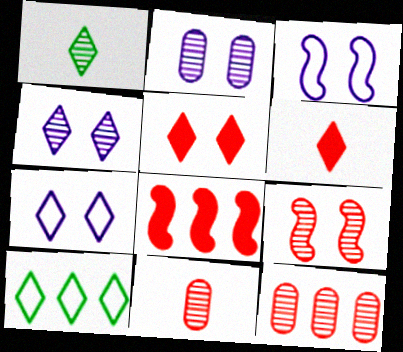[[4, 6, 10]]